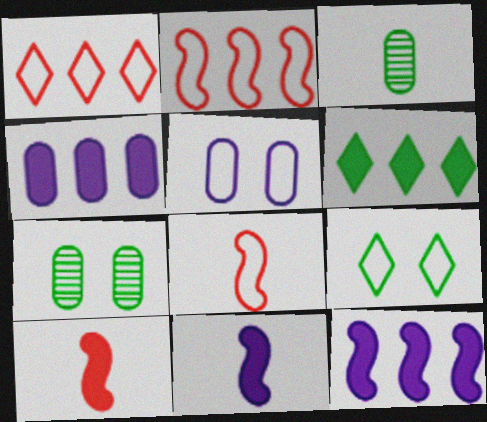[[1, 7, 11]]